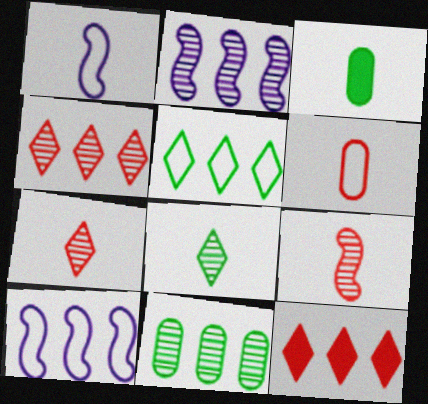[[1, 3, 7], 
[2, 4, 11], 
[10, 11, 12]]